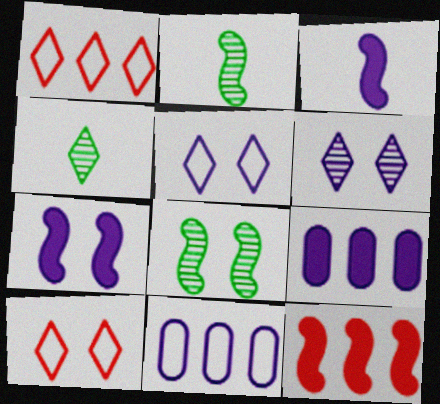[[2, 9, 10], 
[3, 6, 11]]